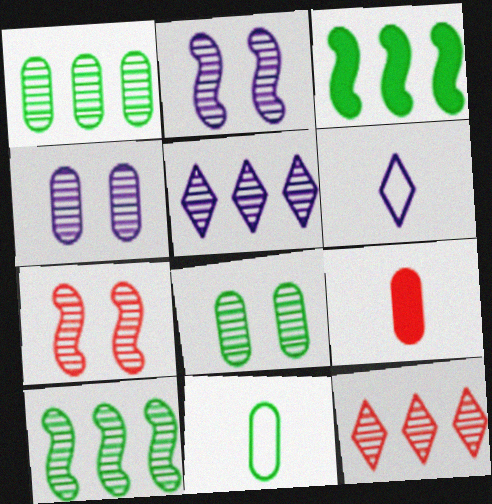[]